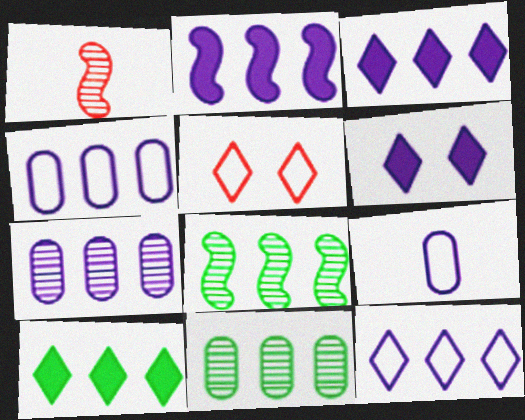[[2, 7, 12]]